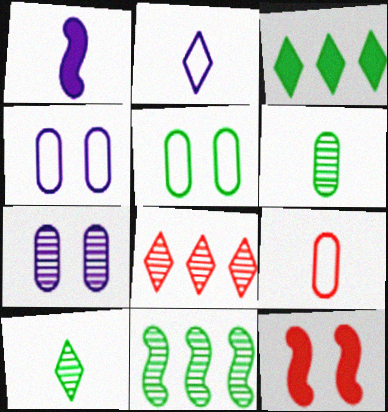[[1, 5, 8], 
[1, 9, 10], 
[8, 9, 12]]